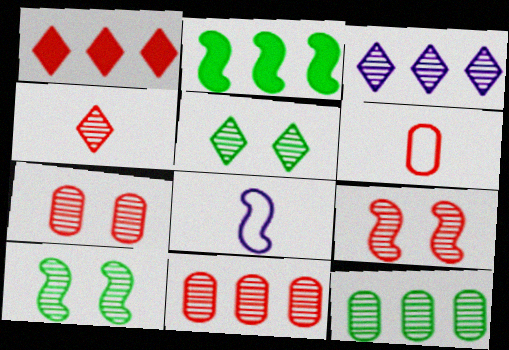[[1, 6, 9], 
[2, 8, 9], 
[3, 4, 5], 
[4, 9, 11]]